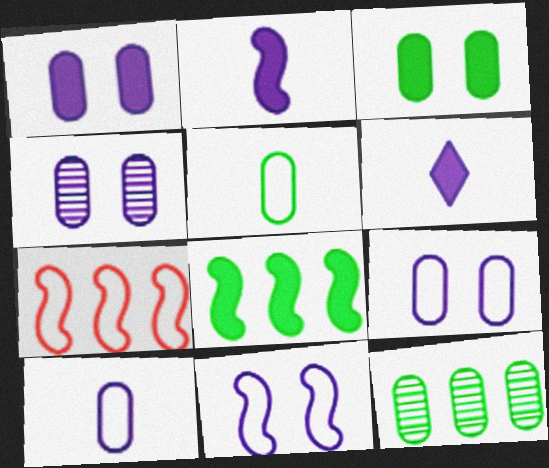[[1, 4, 9], 
[3, 5, 12]]